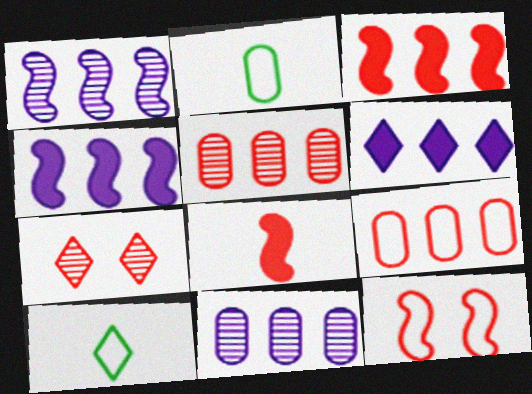[[2, 4, 7], 
[6, 7, 10], 
[7, 8, 9]]